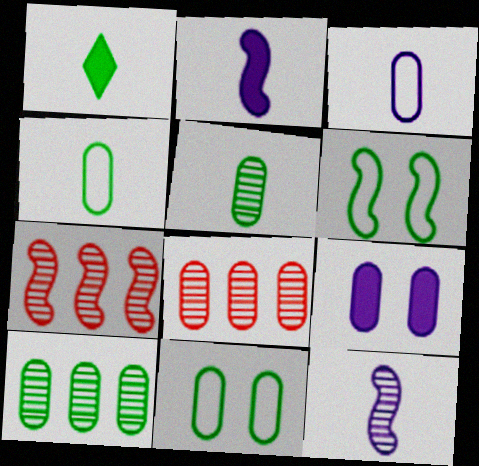[[1, 6, 10], 
[2, 6, 7], 
[4, 8, 9]]